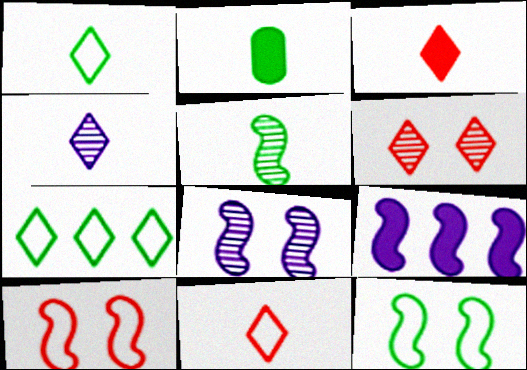[[1, 2, 5], 
[1, 3, 4], 
[5, 9, 10]]